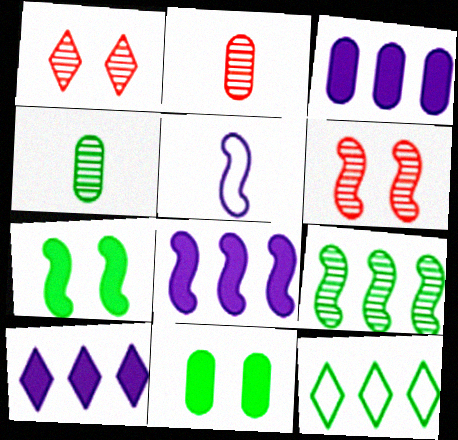[[3, 8, 10], 
[4, 7, 12]]